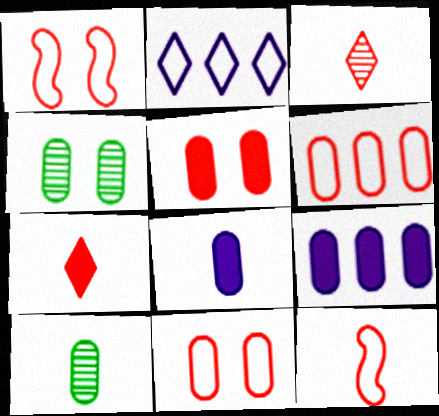[[4, 6, 8], 
[9, 10, 11]]